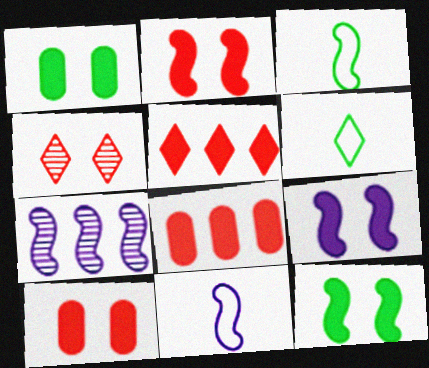[[2, 3, 7], 
[2, 9, 12], 
[6, 7, 10], 
[7, 9, 11]]